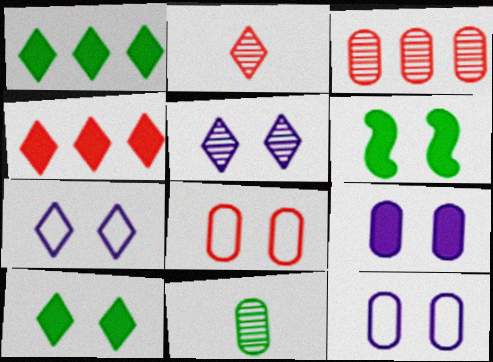[[1, 2, 7], 
[5, 6, 8]]